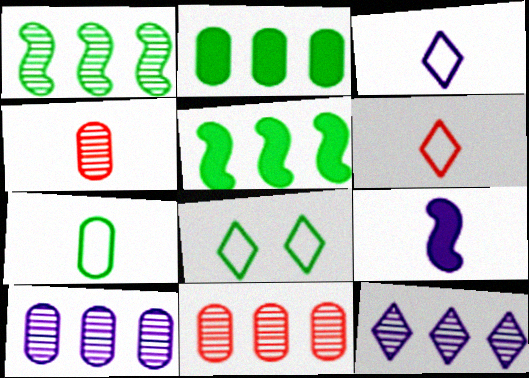[[1, 11, 12], 
[8, 9, 11]]